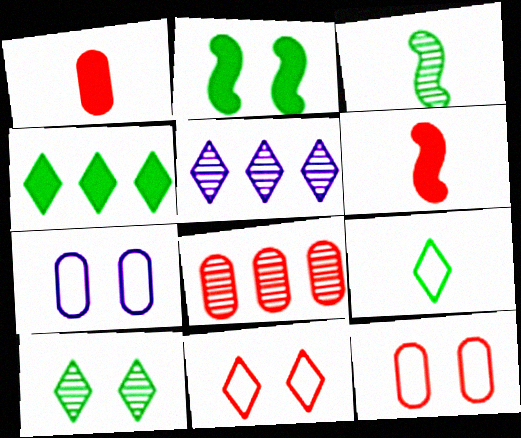[[1, 8, 12], 
[4, 9, 10], 
[6, 8, 11]]